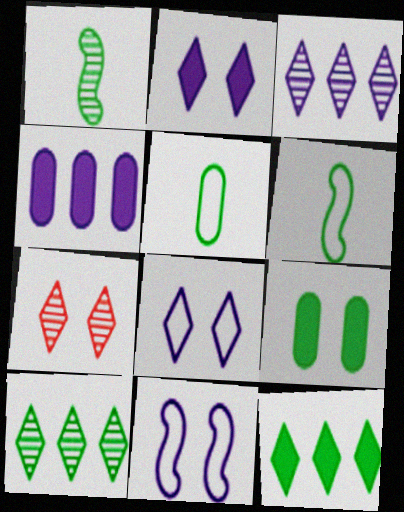[[4, 6, 7], 
[6, 9, 10], 
[7, 9, 11]]